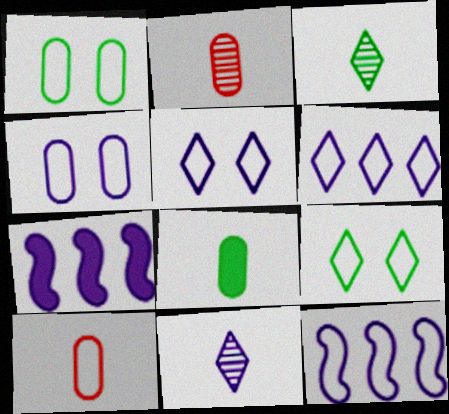[[2, 7, 9], 
[4, 7, 11], 
[9, 10, 12]]